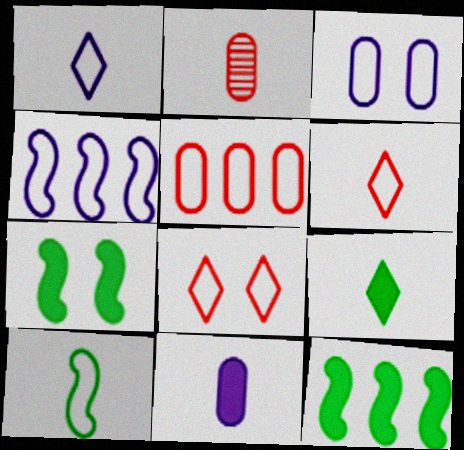[[1, 3, 4]]